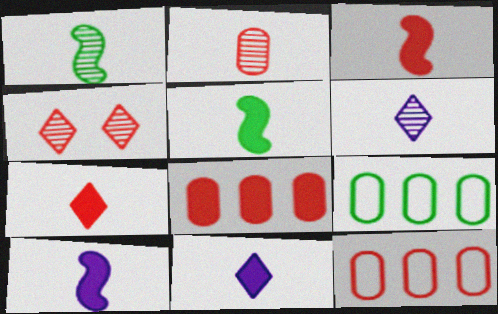[[1, 2, 6], 
[3, 4, 12], 
[3, 5, 10], 
[4, 9, 10]]